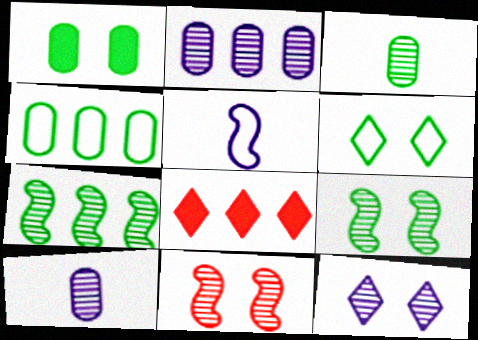[[1, 3, 4], 
[1, 6, 9]]